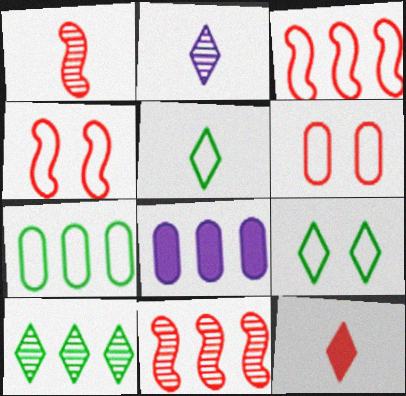[[1, 8, 9], 
[2, 5, 12], 
[3, 8, 10], 
[6, 11, 12]]